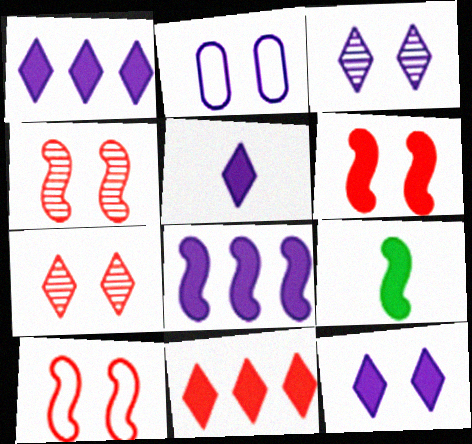[[1, 5, 12], 
[4, 6, 10], 
[6, 8, 9]]